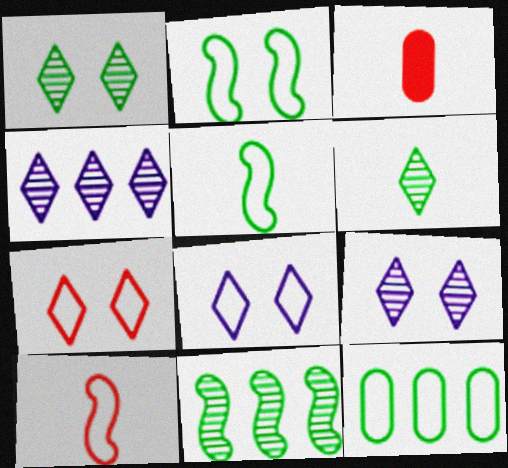[[2, 3, 4], 
[3, 8, 11], 
[8, 10, 12]]